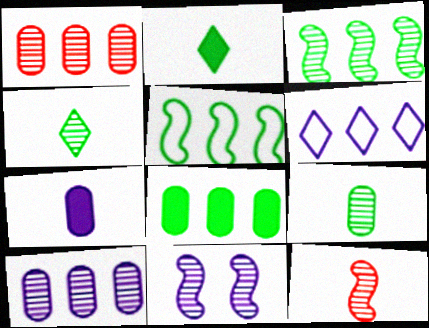[[1, 4, 11], 
[3, 11, 12], 
[6, 7, 11]]